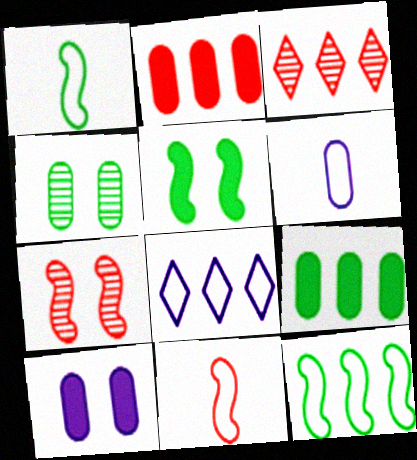[[1, 3, 10], 
[2, 4, 6], 
[3, 5, 6]]